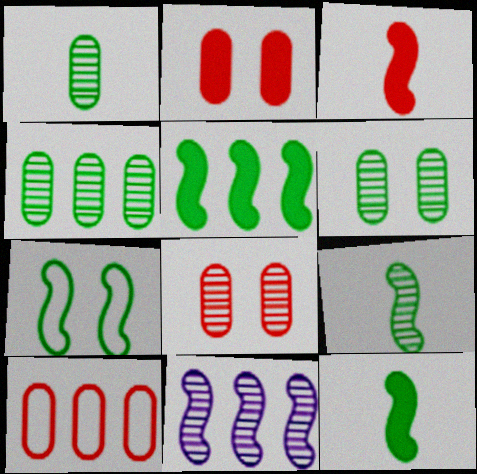[[1, 4, 6], 
[3, 7, 11], 
[5, 7, 9]]